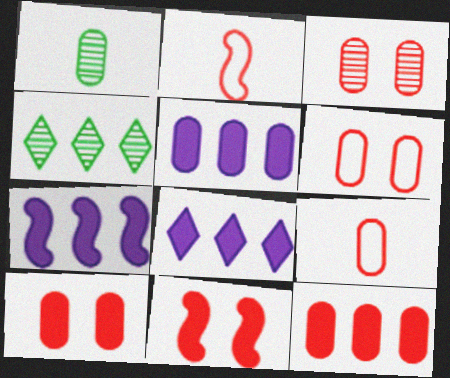[[1, 5, 6], 
[3, 6, 10], 
[3, 9, 12], 
[5, 7, 8]]